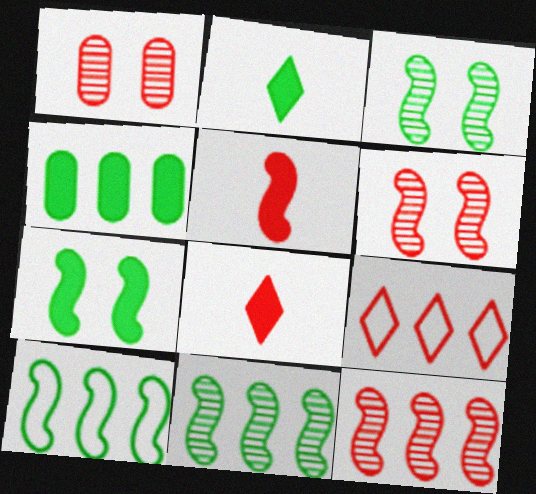[[1, 5, 9], 
[2, 4, 7]]